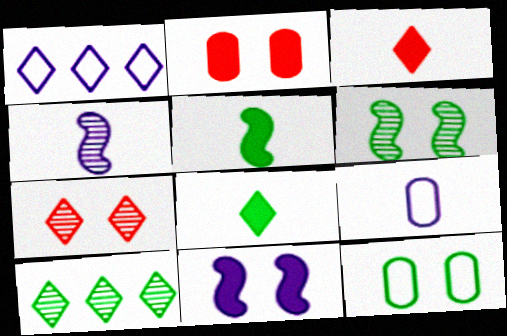[[1, 7, 8], 
[5, 10, 12], 
[7, 11, 12]]